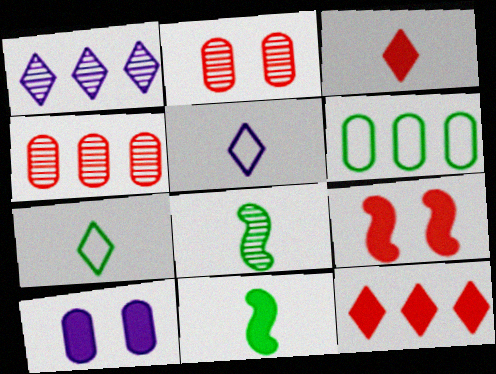[[1, 2, 8], 
[10, 11, 12]]